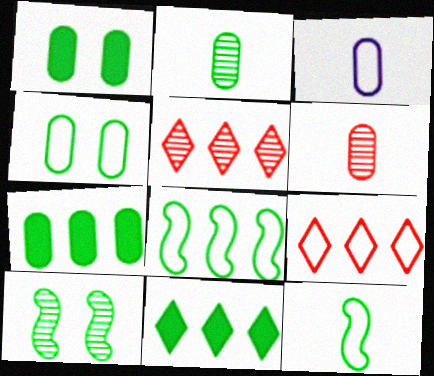[[2, 4, 7]]